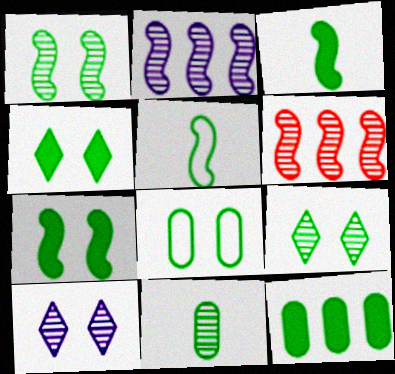[[1, 4, 8], 
[3, 4, 12], 
[5, 9, 12], 
[6, 10, 11], 
[7, 8, 9], 
[8, 11, 12]]